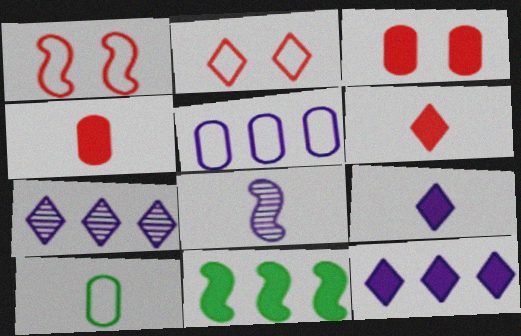[[1, 8, 11], 
[3, 9, 11], 
[6, 8, 10]]